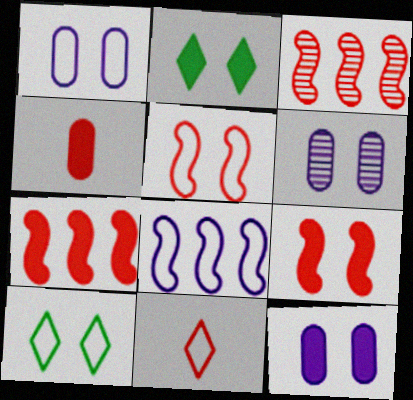[[1, 5, 10], 
[1, 6, 12], 
[2, 5, 6], 
[2, 9, 12], 
[6, 9, 10]]